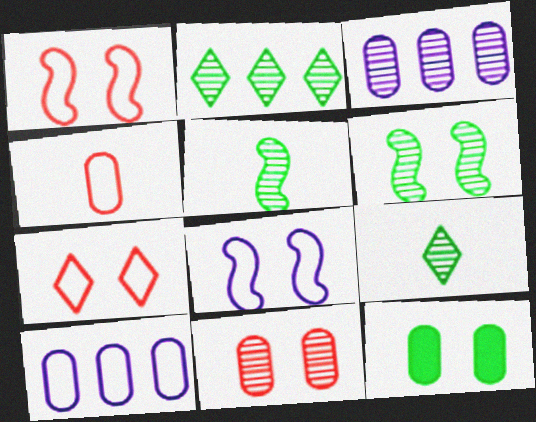[[3, 4, 12]]